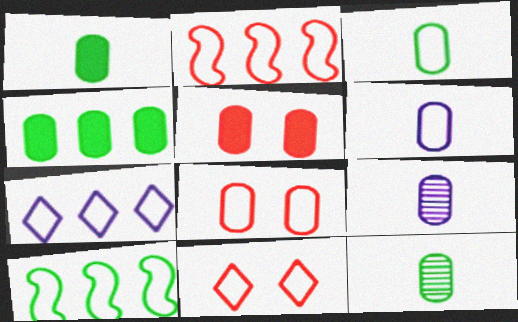[[1, 3, 12], 
[4, 8, 9], 
[6, 10, 11]]